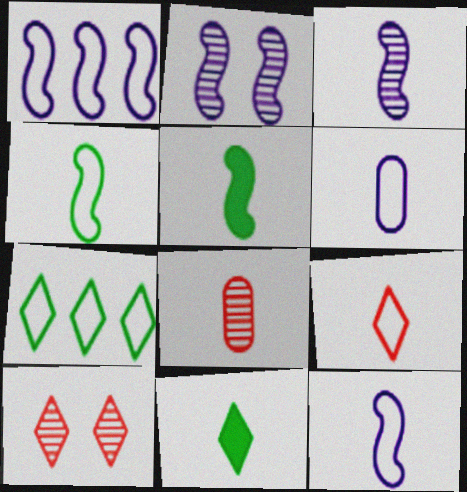[[4, 6, 9], 
[8, 11, 12]]